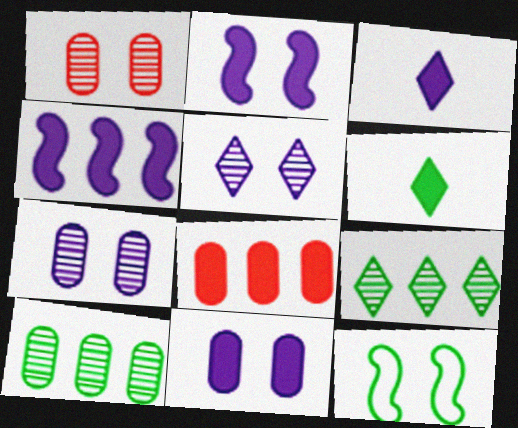[[2, 6, 8], 
[3, 4, 11], 
[6, 10, 12]]